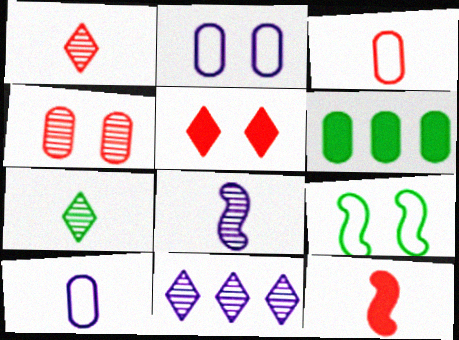[[1, 3, 12], 
[4, 6, 10], 
[6, 7, 9], 
[7, 10, 12]]